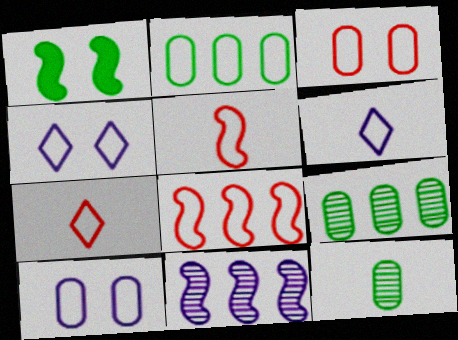[[1, 5, 11], 
[2, 4, 5], 
[3, 7, 8]]